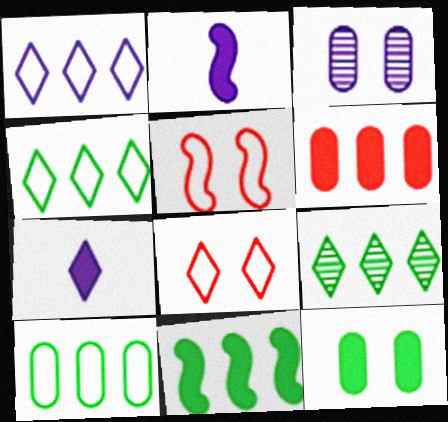[[1, 2, 3], 
[7, 8, 9], 
[9, 10, 11]]